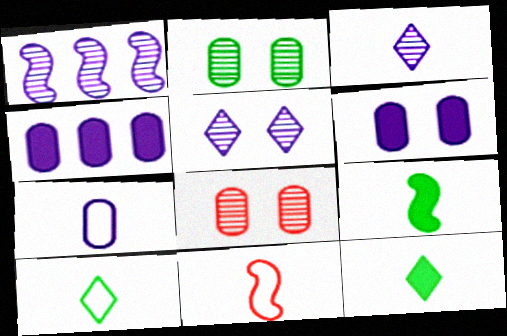[[7, 10, 11]]